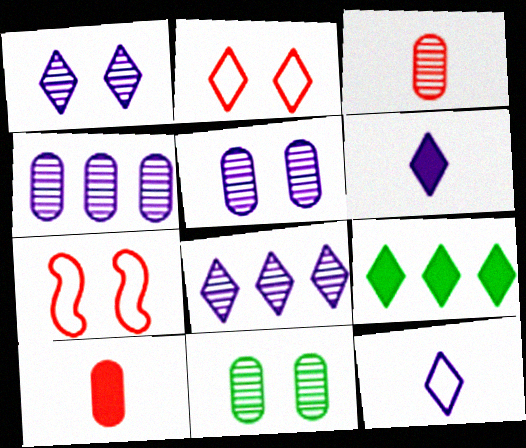[[3, 4, 11]]